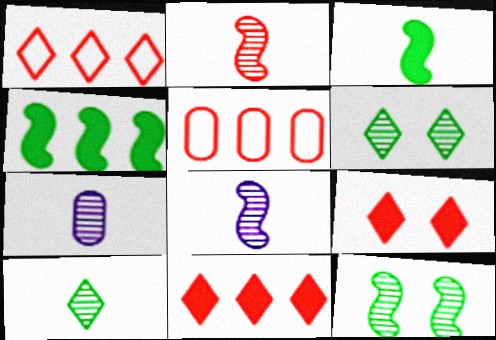[[2, 5, 9], 
[2, 7, 10]]